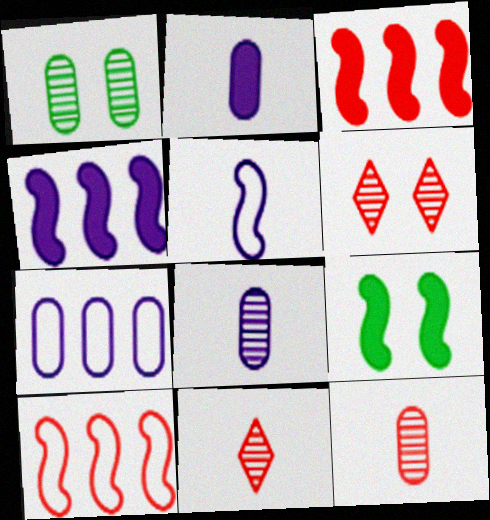[[7, 9, 11]]